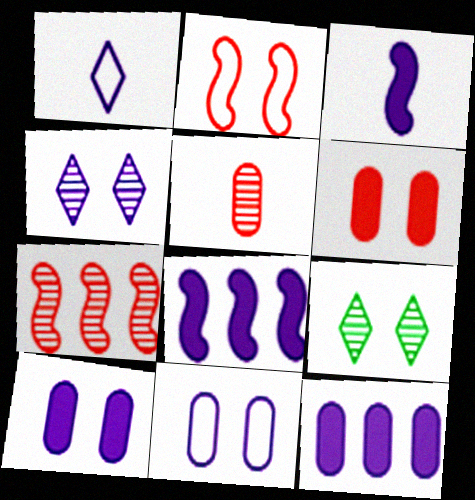[[2, 9, 10]]